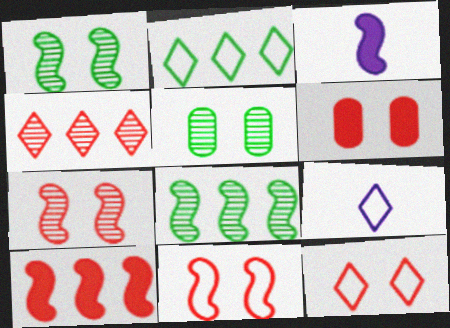[[2, 9, 12], 
[3, 8, 11], 
[5, 9, 10], 
[6, 7, 12], 
[6, 8, 9]]